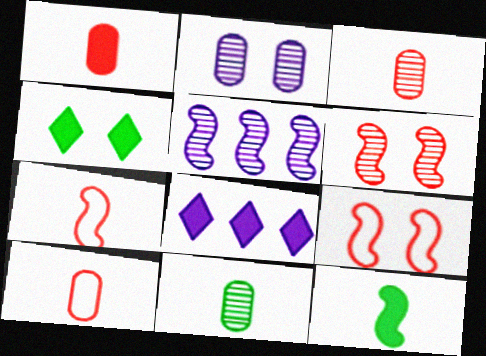[[1, 3, 10], 
[2, 4, 9], 
[4, 5, 10], 
[5, 9, 12], 
[8, 9, 11]]